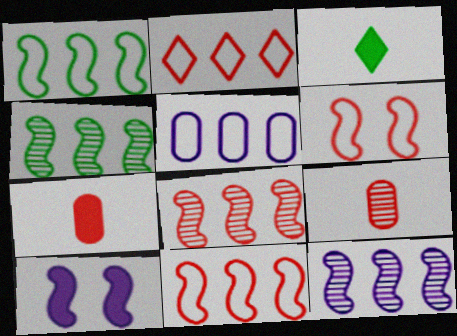[[1, 2, 5], 
[4, 8, 12]]